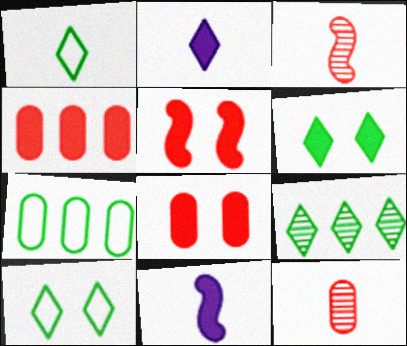[[1, 6, 9], 
[1, 11, 12], 
[4, 6, 11]]